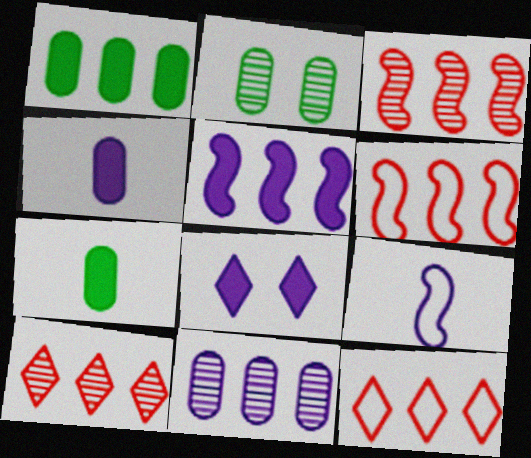[[4, 5, 8], 
[8, 9, 11]]